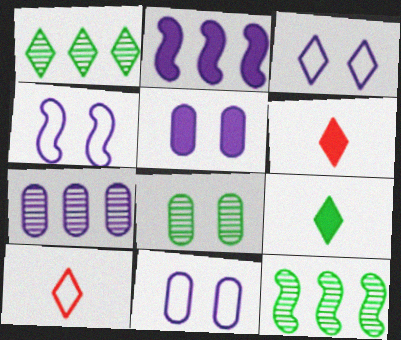[[1, 3, 6], 
[2, 8, 10], 
[3, 4, 11], 
[5, 10, 12], 
[6, 11, 12]]